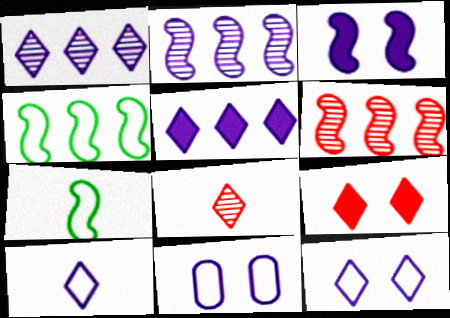[[3, 6, 7]]